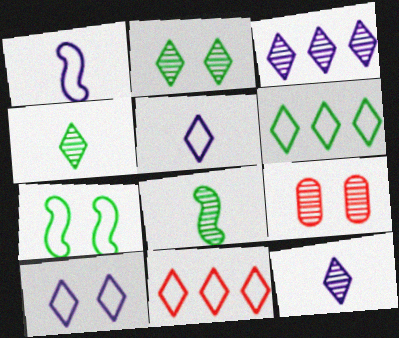[[3, 8, 9]]